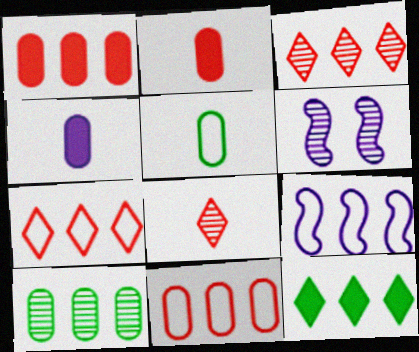[[6, 8, 10]]